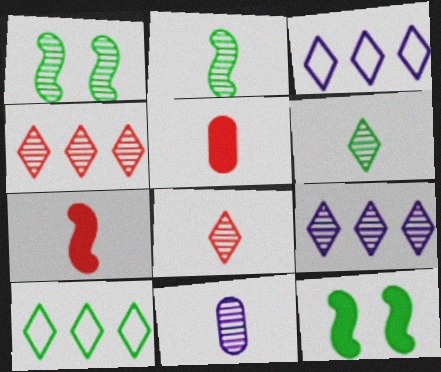[[1, 3, 5], 
[1, 4, 11], 
[2, 8, 11]]